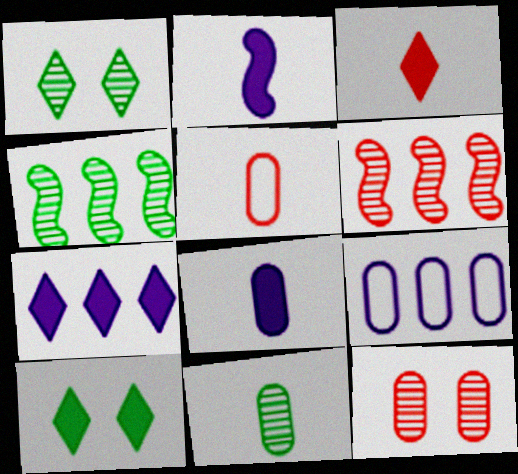[[1, 4, 11], 
[3, 7, 10], 
[5, 8, 11]]